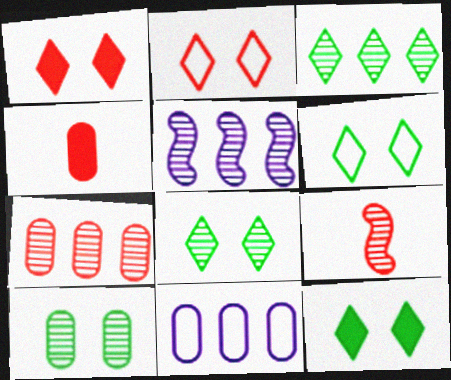[[3, 5, 7], 
[4, 5, 6], 
[4, 10, 11], 
[6, 8, 12], 
[9, 11, 12]]